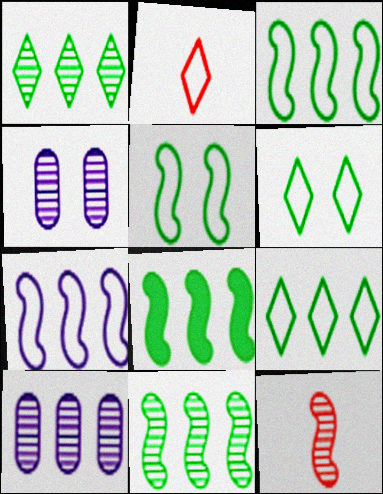[[1, 4, 12], 
[2, 4, 8], 
[3, 8, 11]]